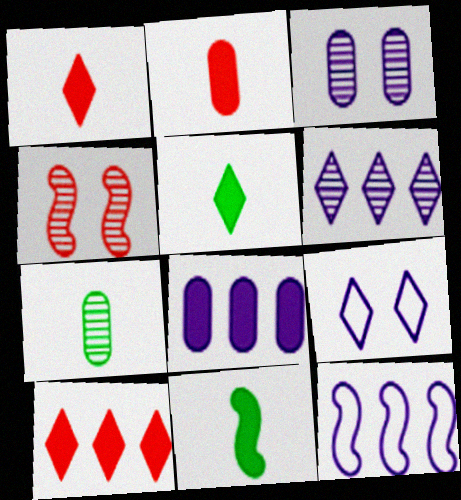[[4, 6, 7], 
[4, 11, 12], 
[6, 8, 12]]